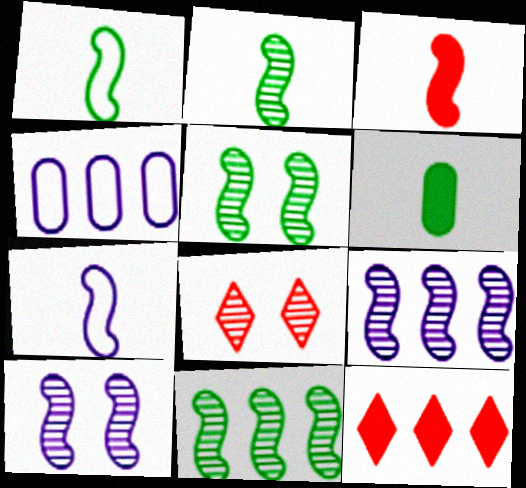[[2, 3, 7], 
[2, 5, 11], 
[4, 11, 12]]